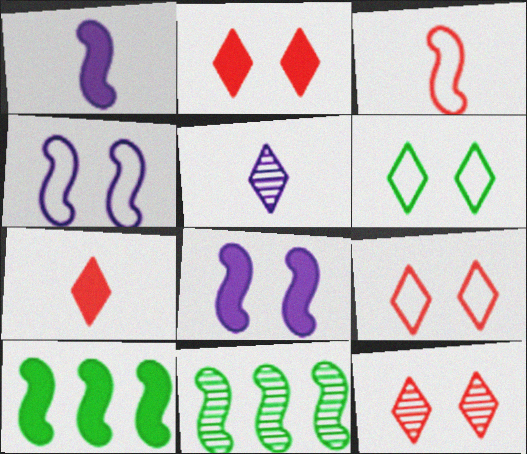[[2, 9, 12], 
[3, 8, 11]]